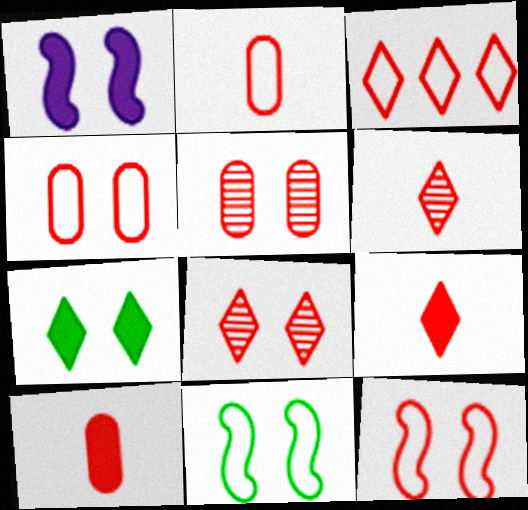[[2, 3, 12], 
[3, 8, 9]]